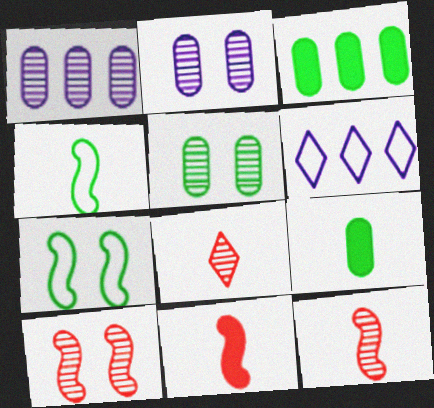[[5, 6, 11], 
[6, 9, 10]]